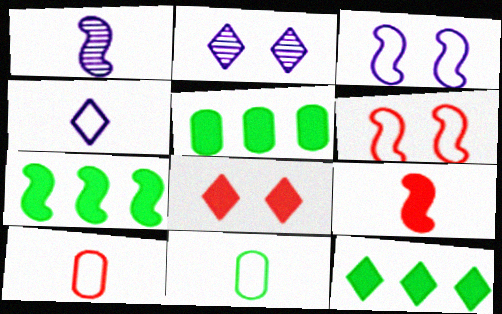[[1, 6, 7], 
[2, 7, 10], 
[5, 7, 12]]